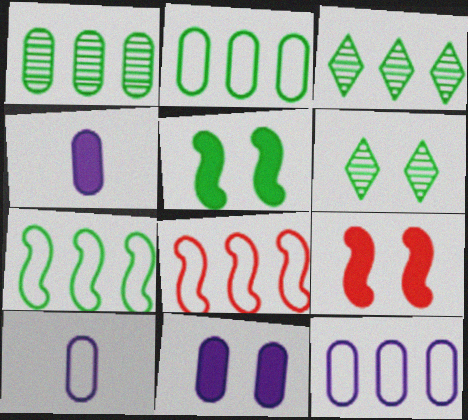[[3, 9, 10], 
[4, 6, 8]]